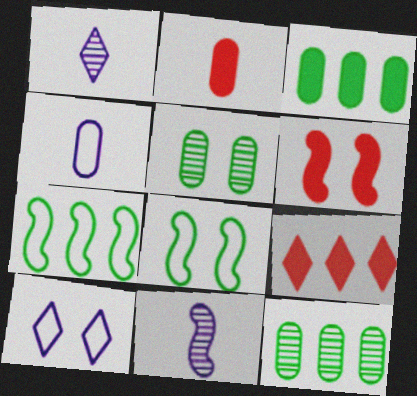[[2, 6, 9], 
[5, 6, 10], 
[6, 7, 11]]